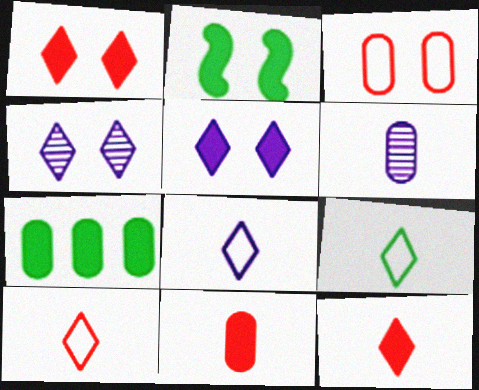[[2, 3, 4], 
[3, 6, 7], 
[8, 9, 10]]